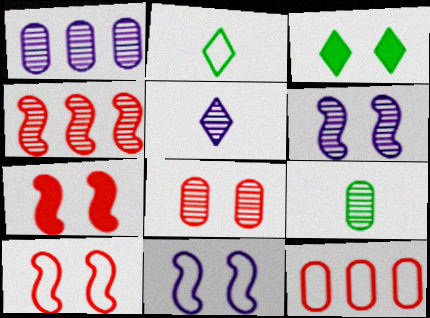[[1, 2, 7], 
[1, 5, 6], 
[1, 8, 9], 
[2, 11, 12], 
[3, 8, 11]]